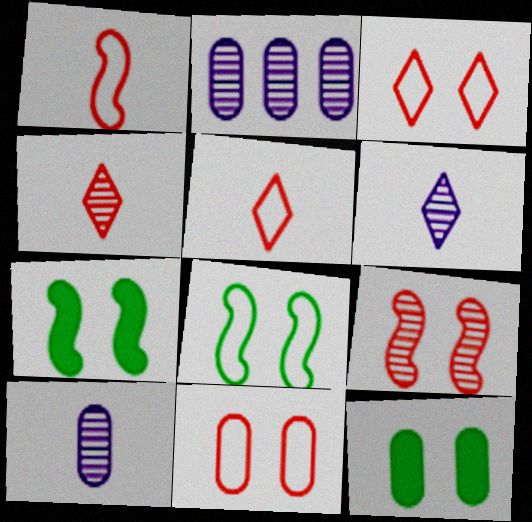[[2, 5, 7]]